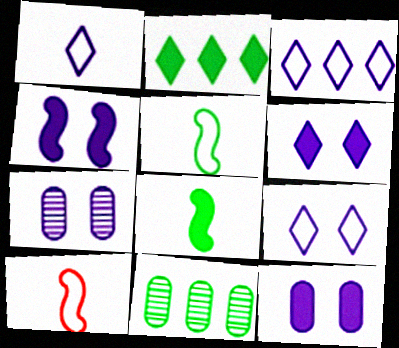[[1, 3, 9], 
[2, 7, 10], 
[4, 6, 12], 
[4, 7, 9], 
[6, 10, 11]]